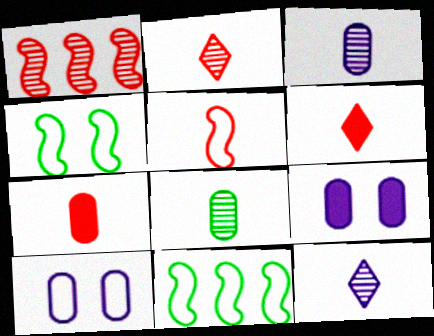[[2, 5, 7], 
[2, 9, 11]]